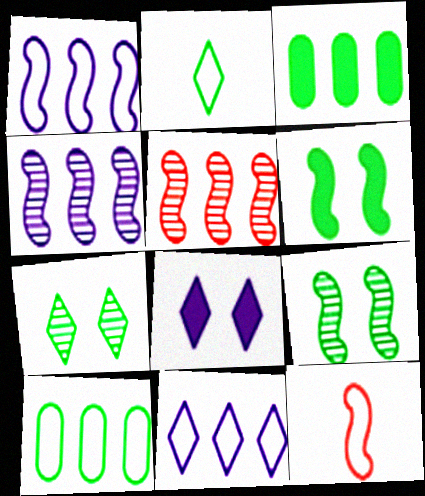[[2, 3, 9], 
[3, 5, 11], 
[4, 6, 12]]